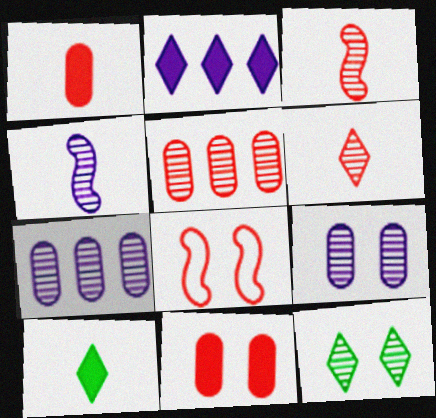[[3, 7, 12], 
[4, 5, 12], 
[7, 8, 10]]